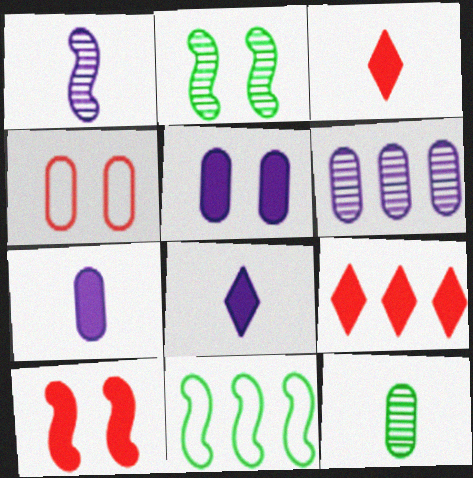[[1, 10, 11], 
[6, 9, 11]]